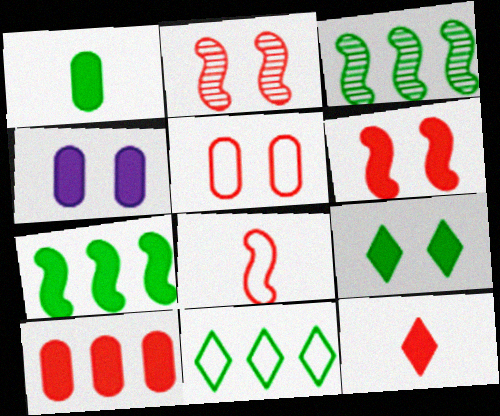[[1, 4, 10], 
[1, 7, 9], 
[4, 6, 9], 
[4, 7, 12], 
[6, 10, 12]]